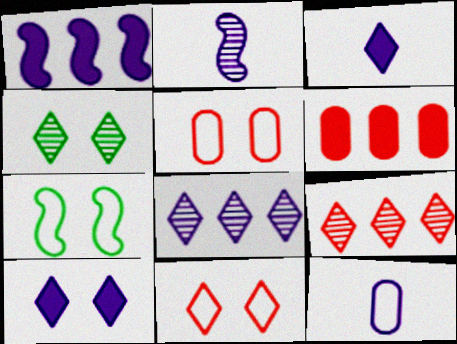[[2, 3, 12], 
[4, 10, 11]]